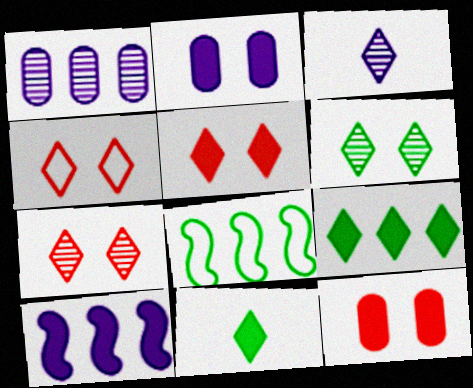[[3, 4, 9], 
[3, 8, 12], 
[4, 5, 7], 
[10, 11, 12]]